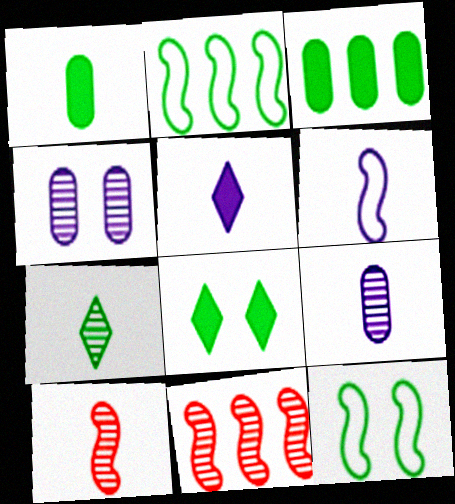[[3, 7, 12], 
[4, 7, 11], 
[5, 6, 9], 
[7, 9, 10]]